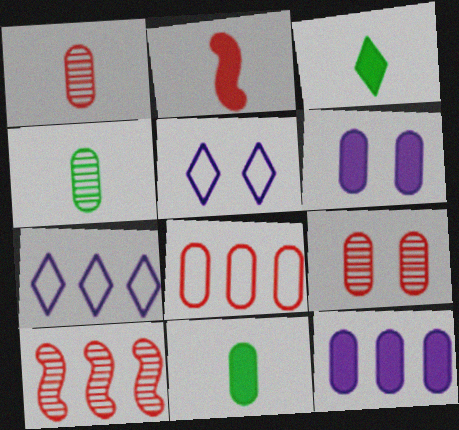[[4, 6, 8], 
[5, 10, 11]]